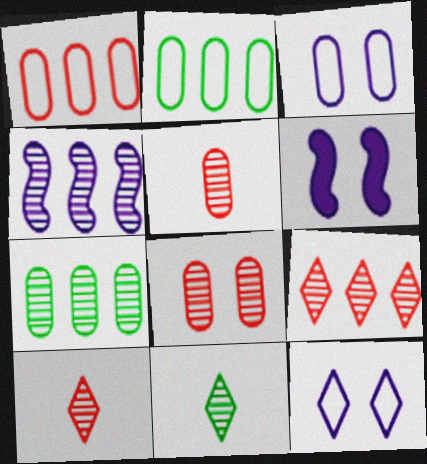[[1, 6, 11], 
[2, 6, 10], 
[4, 7, 9], 
[4, 8, 11]]